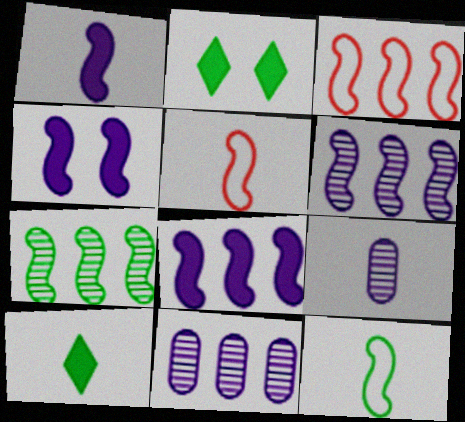[[1, 4, 8], 
[2, 3, 9], 
[2, 5, 11], 
[3, 7, 8], 
[4, 5, 7], 
[5, 9, 10]]